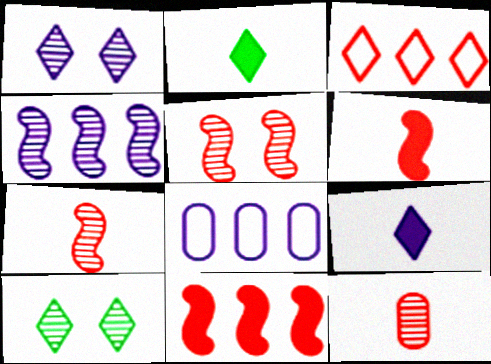[[1, 2, 3], 
[2, 5, 8], 
[3, 9, 10], 
[4, 10, 12], 
[6, 8, 10]]